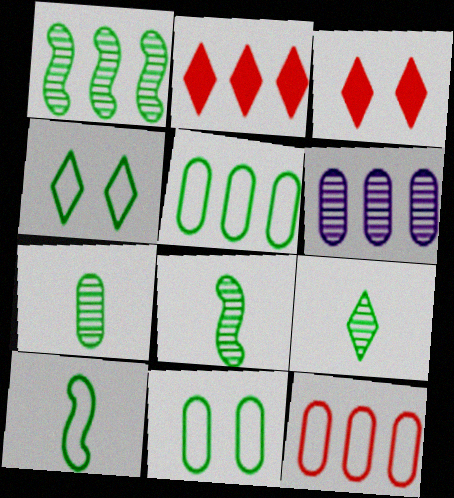[[3, 6, 10], 
[4, 5, 10], 
[7, 8, 9]]